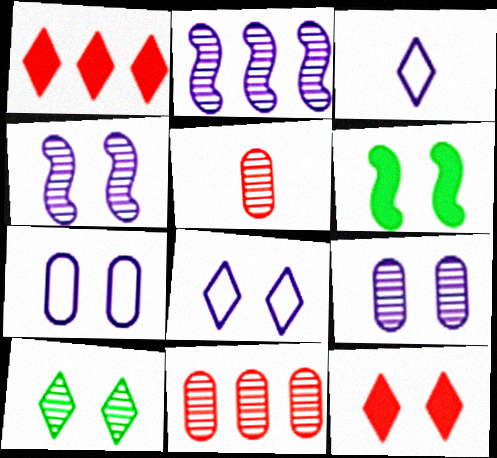[[1, 3, 10], 
[2, 5, 10], 
[3, 6, 11], 
[8, 10, 12]]